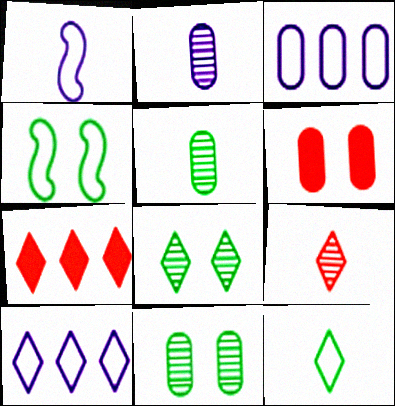[[1, 7, 11], 
[2, 4, 7], 
[3, 5, 6]]